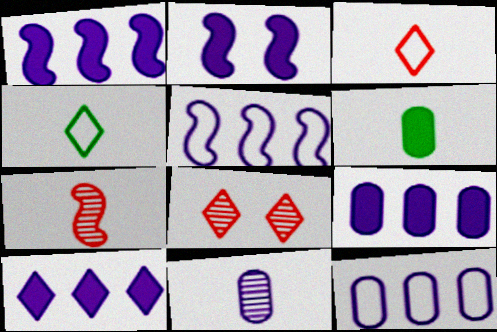[[1, 9, 10], 
[4, 8, 10], 
[5, 6, 8]]